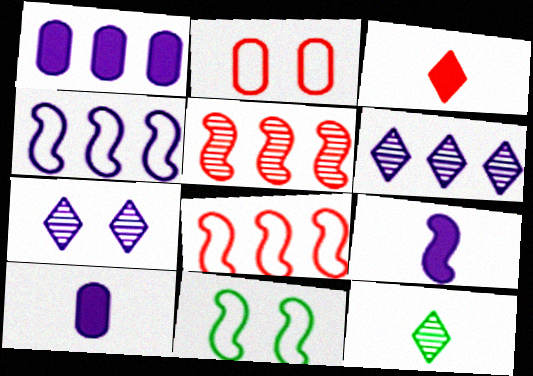[[1, 4, 6], 
[2, 3, 5], 
[4, 7, 10], 
[5, 9, 11]]